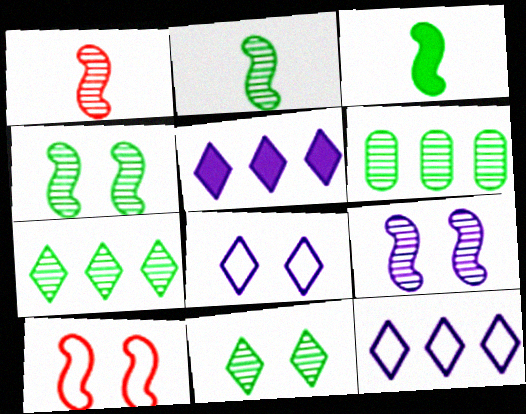[[2, 6, 11]]